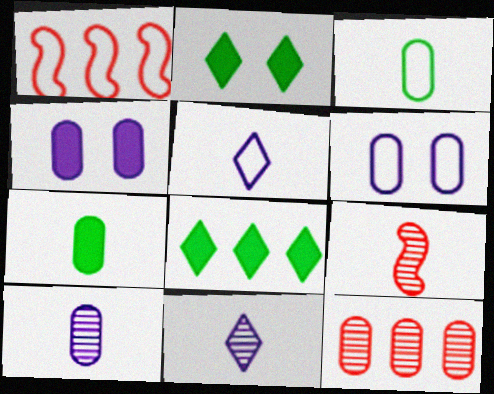[[1, 2, 10], 
[3, 4, 12], 
[5, 7, 9], 
[6, 7, 12], 
[6, 8, 9]]